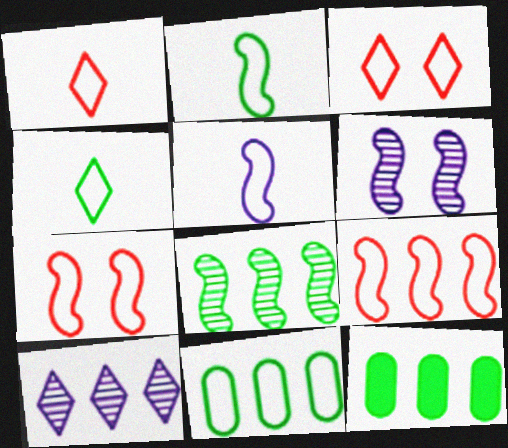[[1, 6, 12], 
[3, 5, 11], 
[9, 10, 12]]